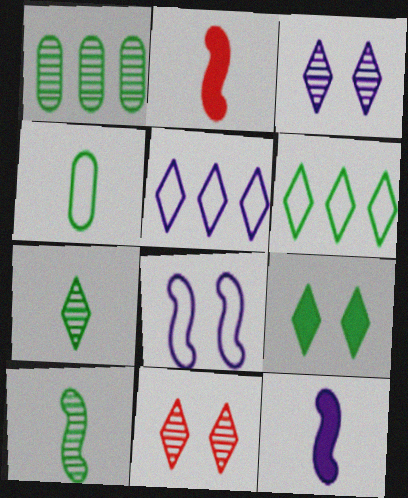[[6, 7, 9]]